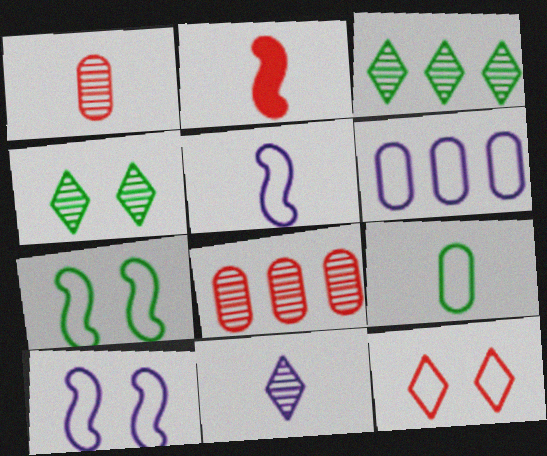[[2, 4, 6], 
[2, 8, 12], 
[2, 9, 11]]